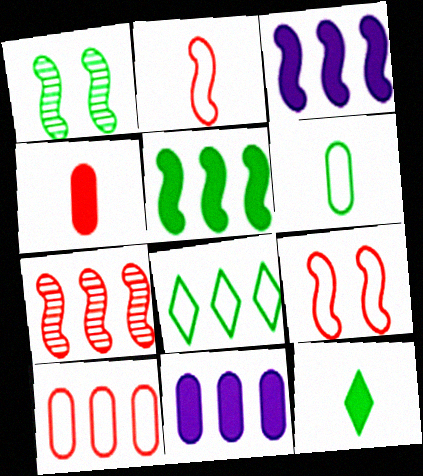[[1, 2, 3], 
[7, 8, 11]]